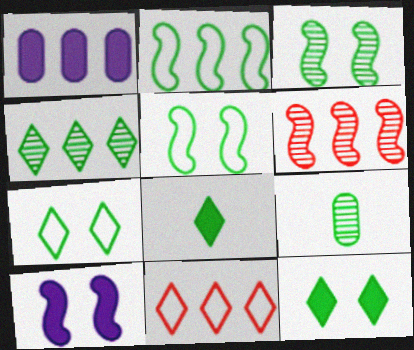[[2, 9, 12], 
[3, 4, 9], 
[4, 7, 8], 
[9, 10, 11]]